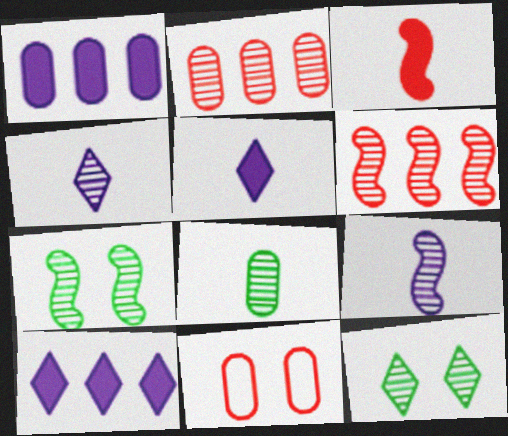[[1, 8, 11], 
[2, 4, 7], 
[2, 9, 12], 
[6, 7, 9]]